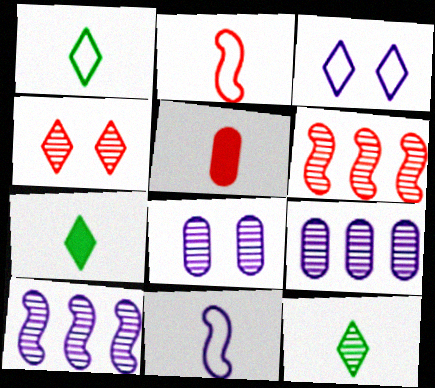[[1, 7, 12], 
[5, 11, 12], 
[6, 8, 12]]